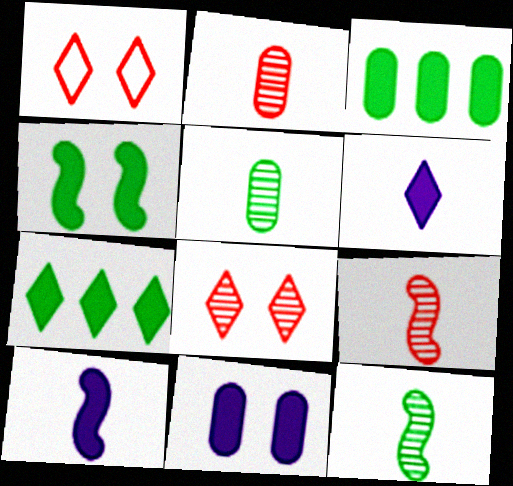[]